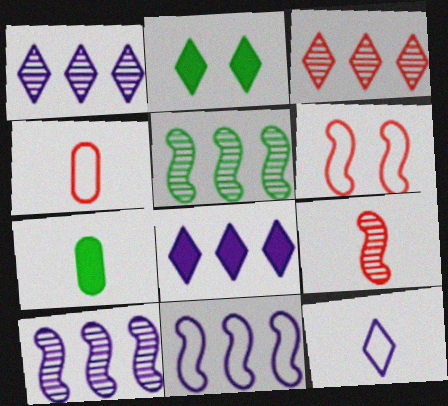[[1, 6, 7], 
[2, 3, 12], 
[2, 4, 10], 
[7, 9, 12]]